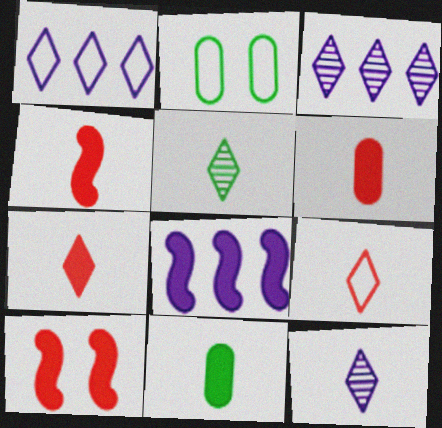[[2, 3, 4], 
[4, 6, 7]]